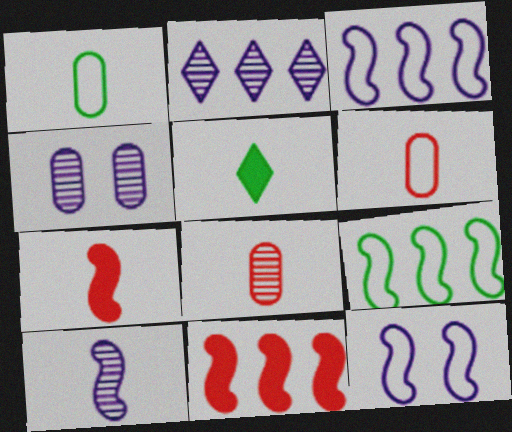[[2, 4, 10], 
[5, 6, 10]]